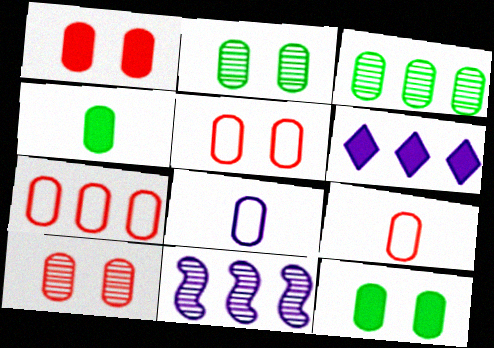[[1, 3, 8], 
[1, 5, 10], 
[5, 7, 9]]